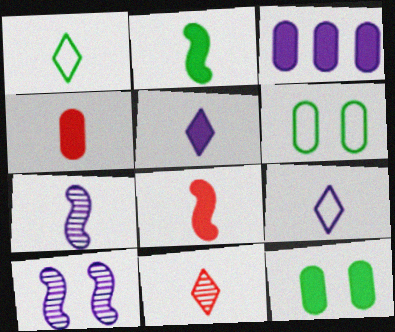[[1, 4, 7], 
[1, 5, 11], 
[2, 4, 5], 
[3, 4, 12], 
[3, 9, 10]]